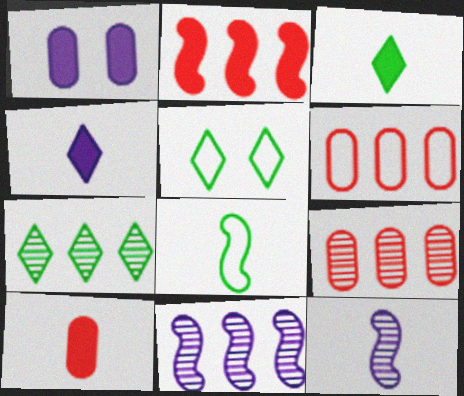[[1, 2, 3], 
[3, 5, 7], 
[5, 10, 11], 
[7, 9, 11]]